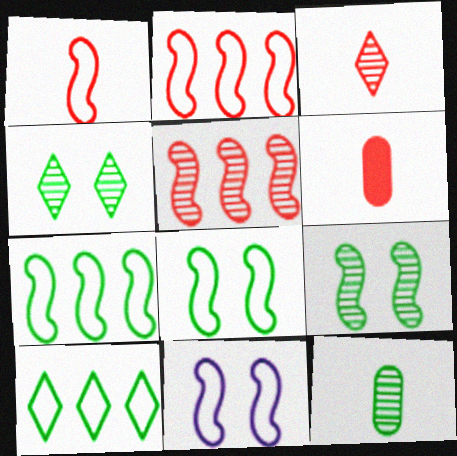[[1, 3, 6], 
[1, 7, 11]]